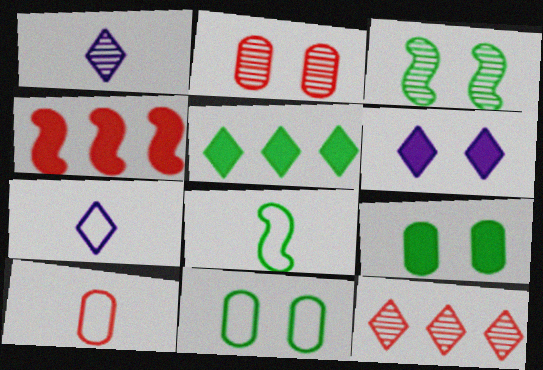[[1, 4, 11], 
[7, 8, 10]]